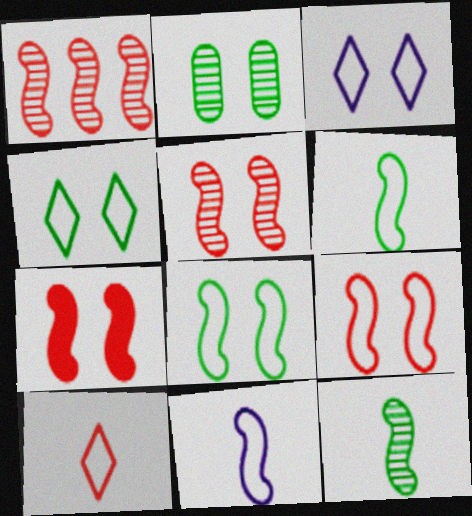[[2, 3, 7], 
[5, 7, 9]]